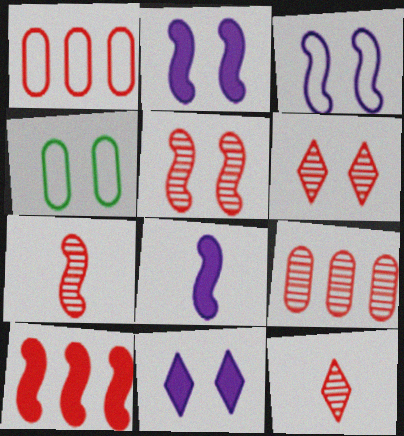[[2, 4, 6], 
[4, 5, 11], 
[5, 9, 12], 
[6, 7, 9]]